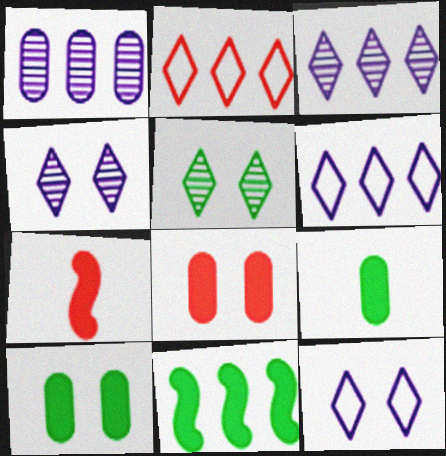[[1, 2, 11]]